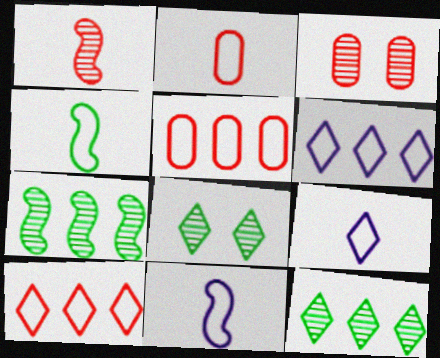[[2, 4, 9]]